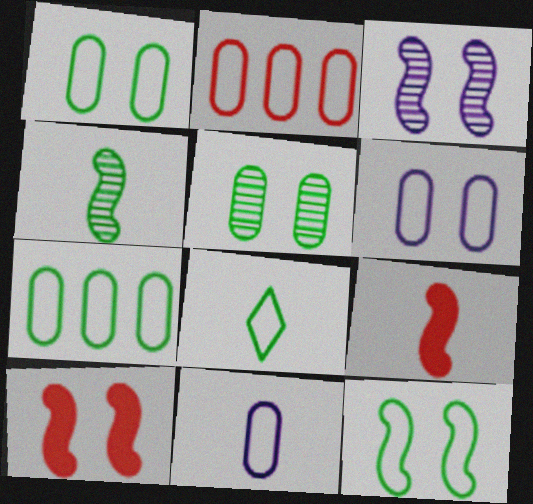[[1, 2, 11], 
[3, 10, 12], 
[7, 8, 12]]